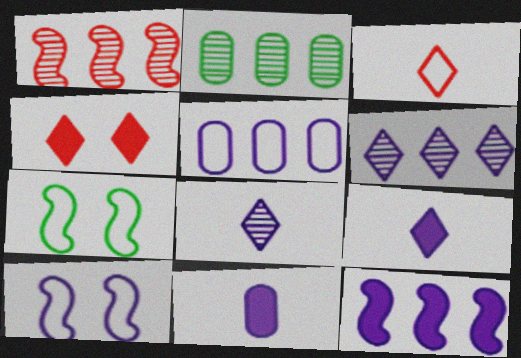[[1, 2, 6], 
[3, 5, 7], 
[5, 6, 12], 
[6, 10, 11]]